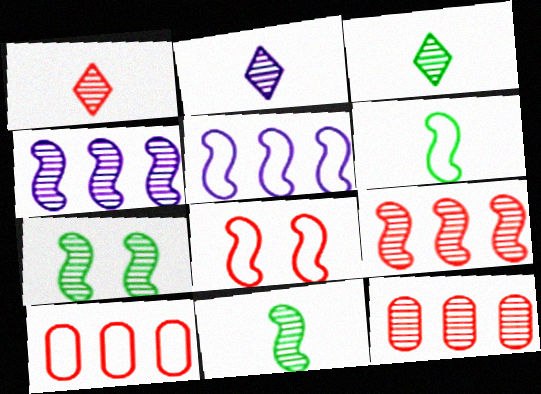[[1, 2, 3], 
[2, 7, 12], 
[5, 6, 8]]